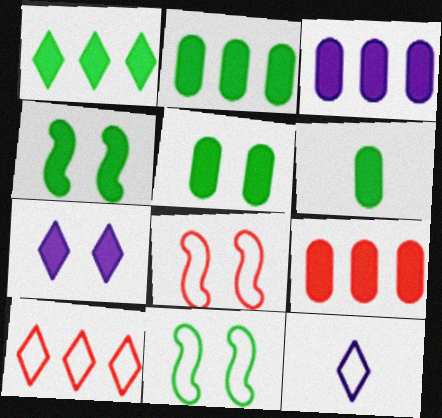[[1, 4, 6], 
[2, 3, 9], 
[2, 5, 6]]